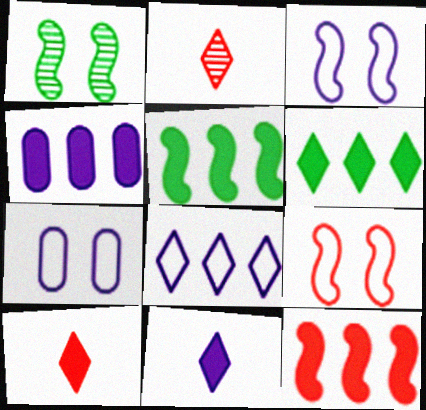[[2, 5, 7], 
[4, 6, 12]]